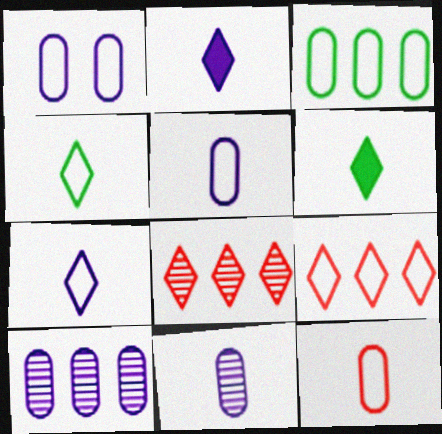[[1, 3, 12]]